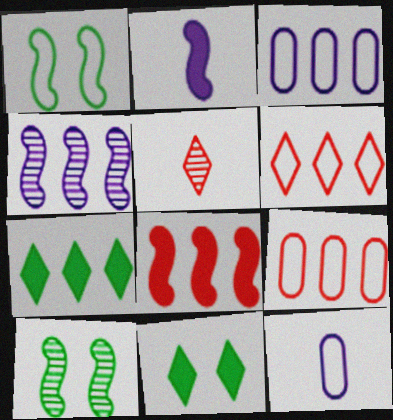[[1, 6, 12], 
[4, 7, 9]]